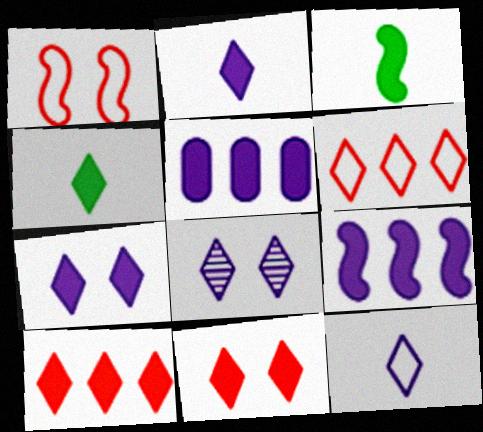[[3, 5, 11], 
[4, 6, 8], 
[4, 7, 10]]